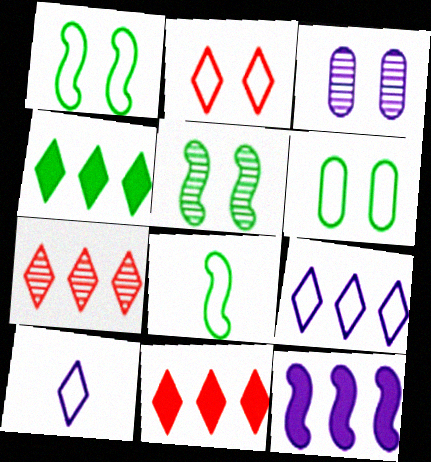[[3, 8, 11], 
[3, 10, 12], 
[4, 7, 9]]